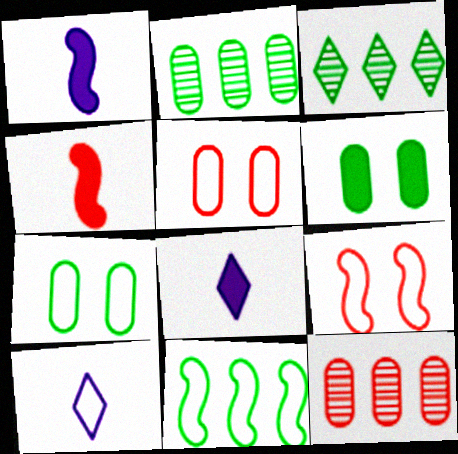[[1, 3, 5], 
[2, 8, 9], 
[5, 10, 11]]